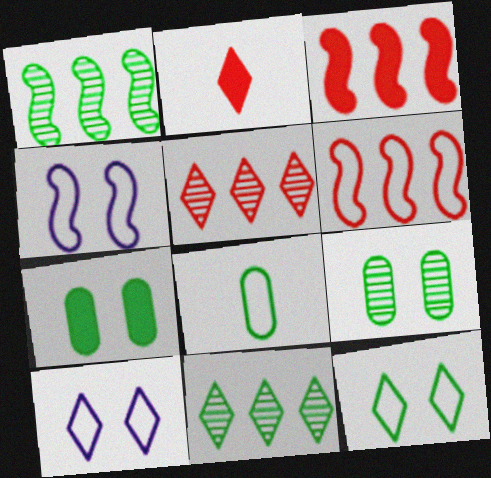[[2, 10, 11], 
[6, 8, 10]]